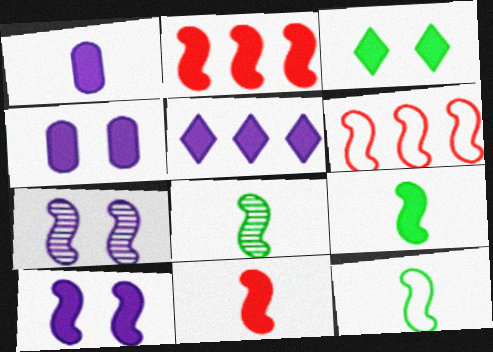[[1, 2, 3], 
[1, 5, 10], 
[2, 7, 12], 
[2, 9, 10], 
[6, 7, 9], 
[6, 8, 10], 
[8, 9, 12]]